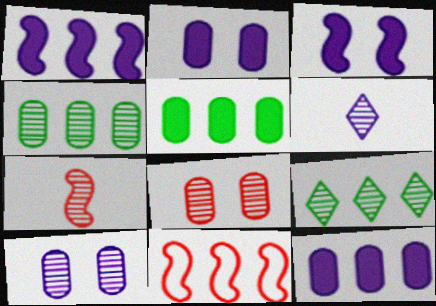[[7, 9, 10], 
[9, 11, 12]]